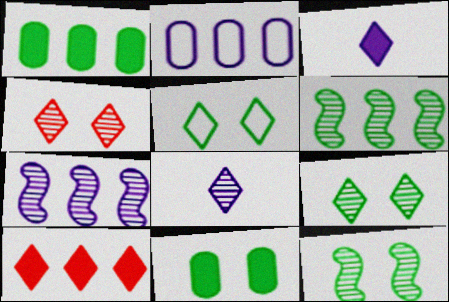[[2, 6, 10], 
[5, 8, 10], 
[5, 11, 12]]